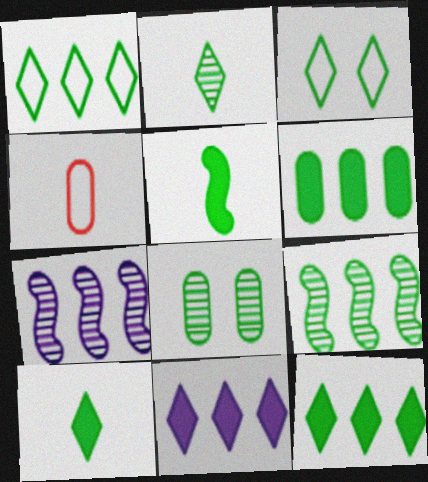[[1, 5, 8], 
[1, 6, 9], 
[2, 3, 12], 
[2, 8, 9]]